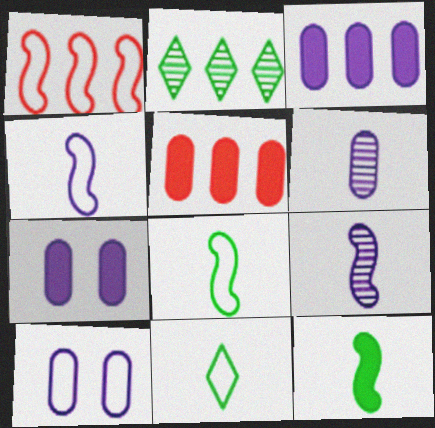[[1, 2, 3], 
[1, 10, 11], 
[3, 6, 10]]